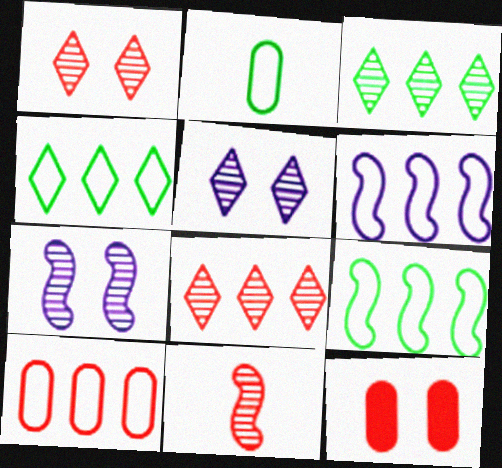[[4, 6, 10]]